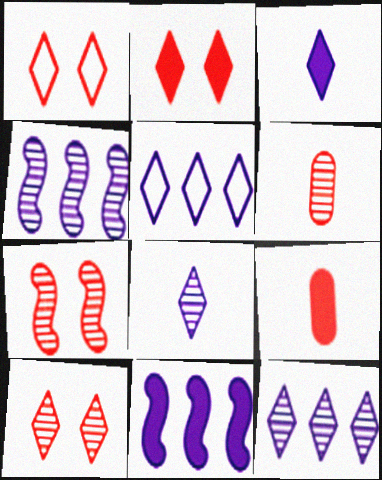[[1, 2, 10]]